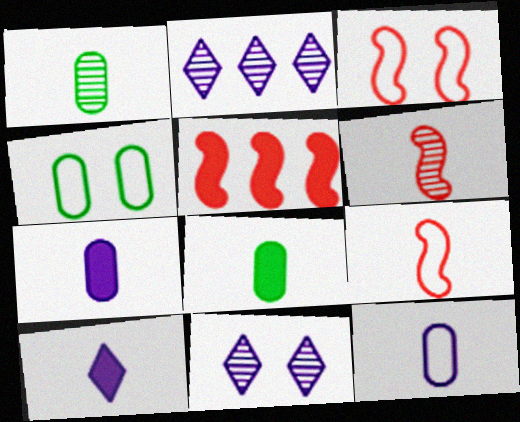[[1, 9, 10], 
[2, 3, 8], 
[3, 5, 6]]